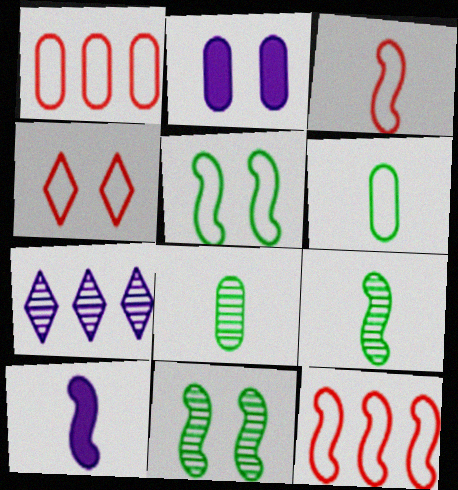[[1, 2, 8], 
[1, 3, 4], 
[2, 4, 11], 
[3, 9, 10], 
[10, 11, 12]]